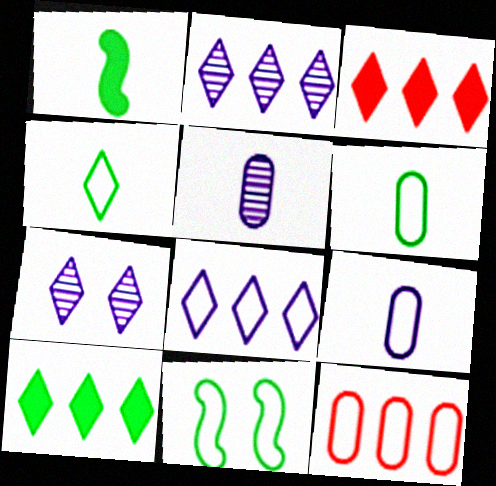[[1, 7, 12], 
[3, 4, 7], 
[3, 5, 11]]